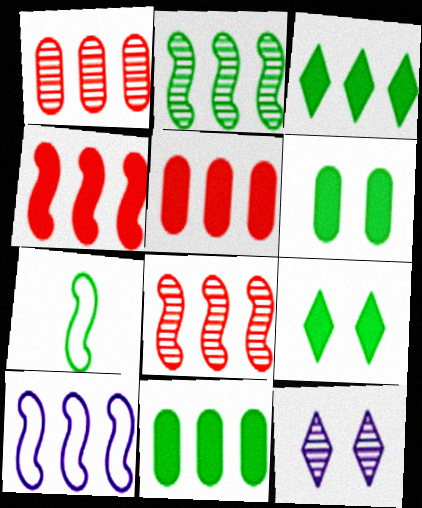[[1, 3, 10], 
[2, 4, 10], 
[5, 7, 12]]